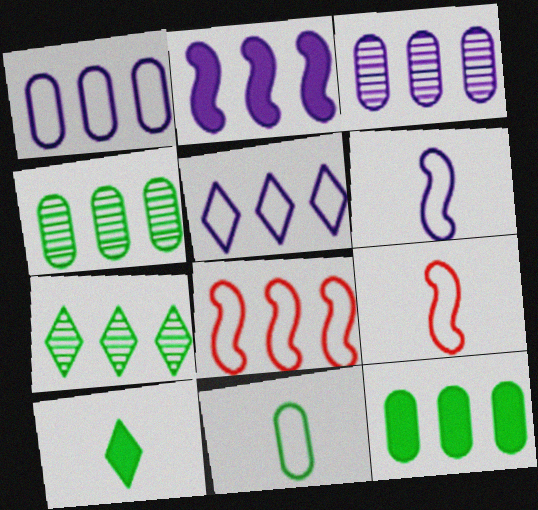[[2, 3, 5]]